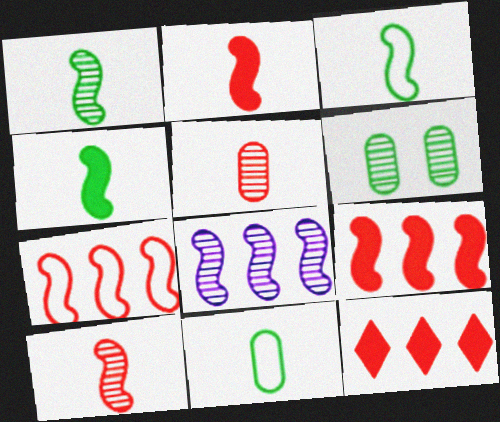[[1, 3, 4]]